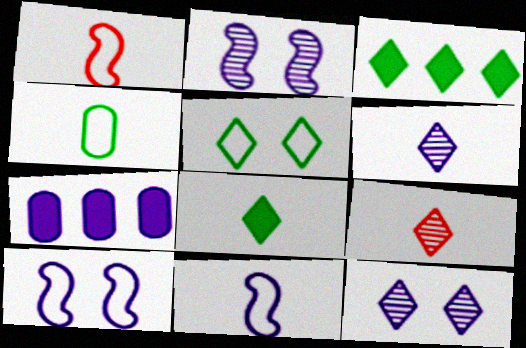[[6, 7, 10], 
[7, 11, 12]]